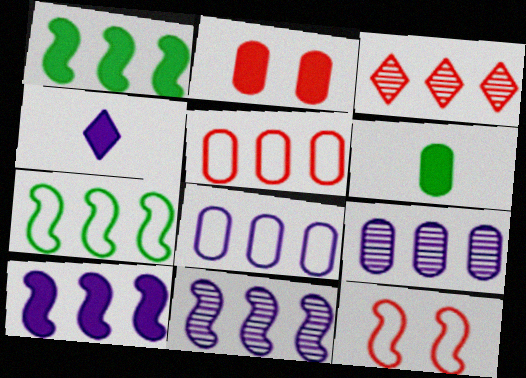[[1, 2, 4], 
[1, 3, 8]]